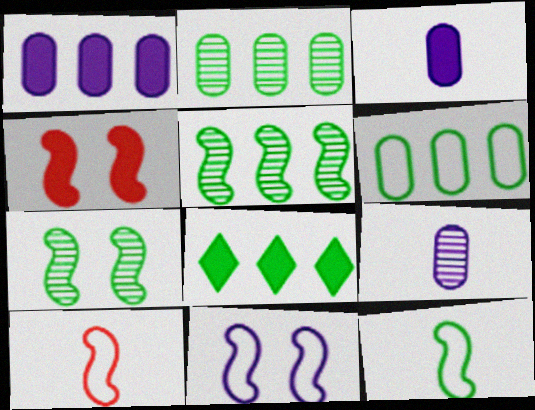[[3, 4, 8], 
[4, 7, 11], 
[5, 6, 8]]